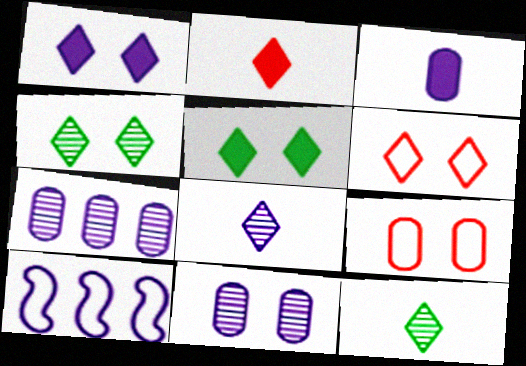[[1, 4, 6]]